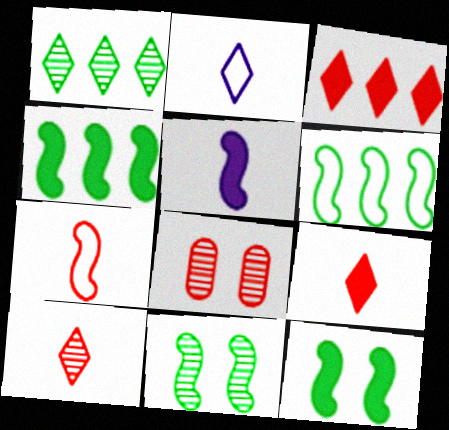[[2, 4, 8], 
[3, 7, 8]]